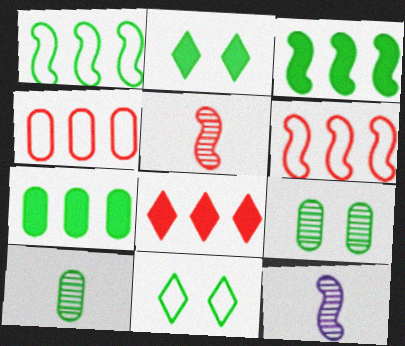[[1, 2, 10], 
[2, 4, 12], 
[3, 10, 11]]